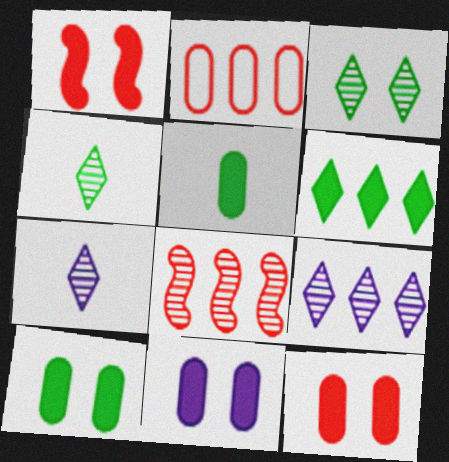[[10, 11, 12]]